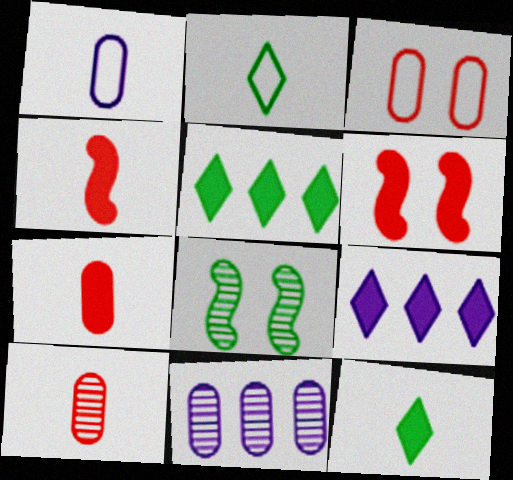[[2, 6, 11]]